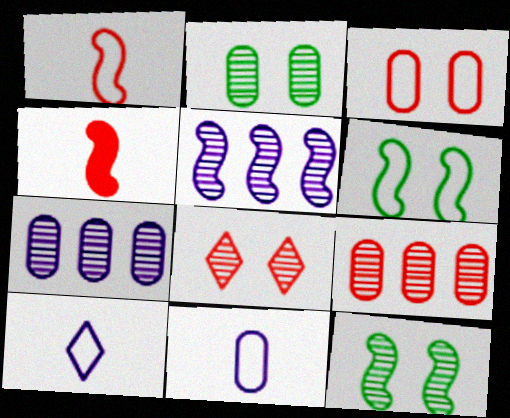[[4, 5, 6]]